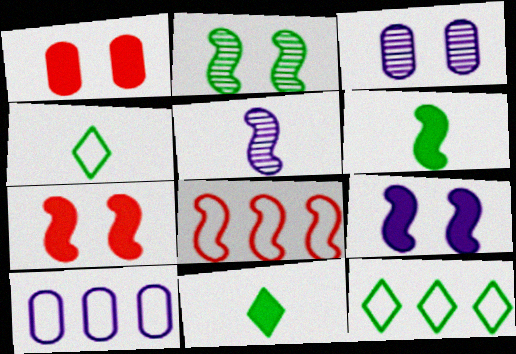[[1, 5, 12], 
[3, 8, 11], 
[8, 10, 12]]